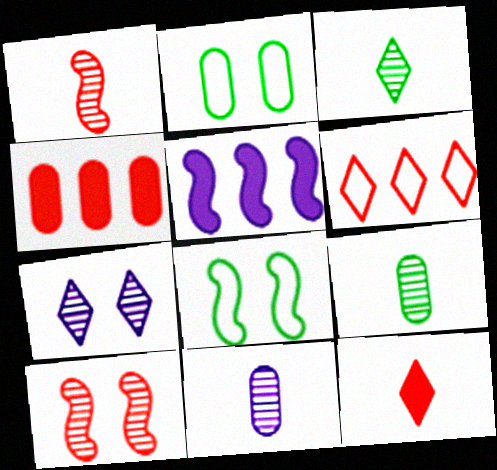[[1, 3, 11], 
[1, 5, 8], 
[2, 4, 11]]